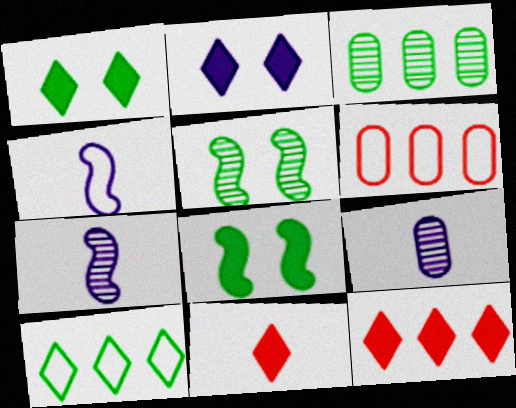[[1, 6, 7]]